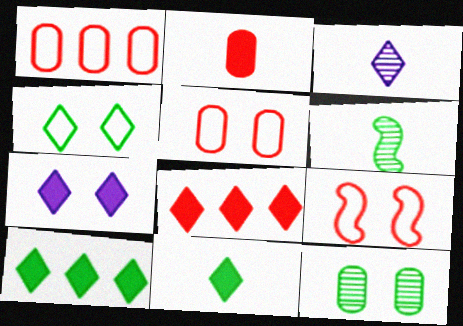[[1, 6, 7], 
[3, 4, 8], 
[7, 8, 11], 
[7, 9, 12]]